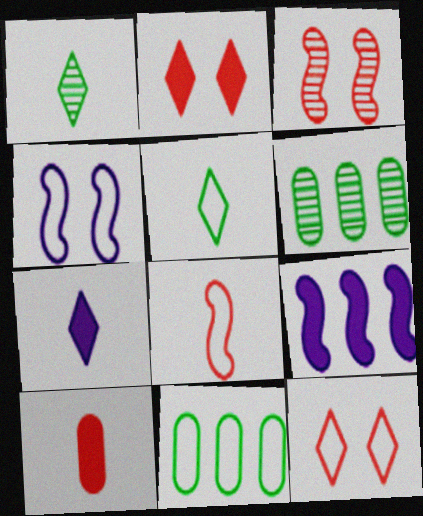[[3, 7, 11]]